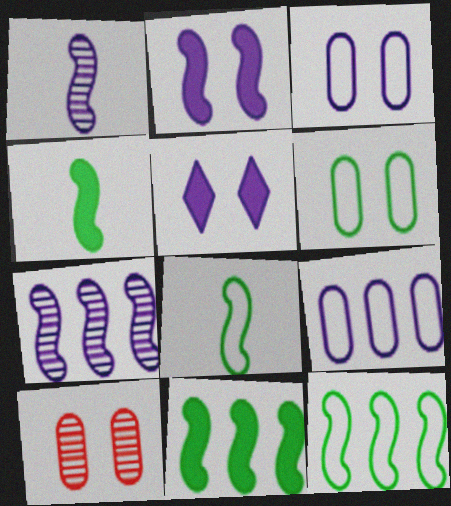[[1, 5, 9]]